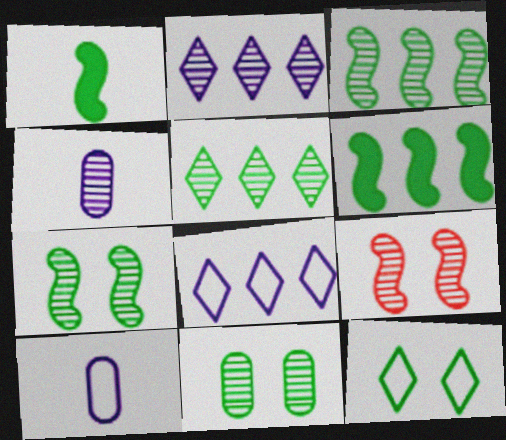[[4, 5, 9]]